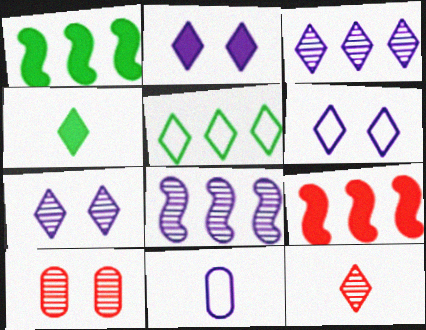[[2, 5, 12], 
[2, 6, 7], 
[2, 8, 11]]